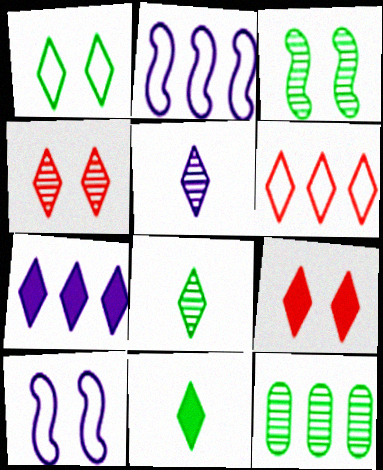[[3, 8, 12], 
[7, 9, 11]]